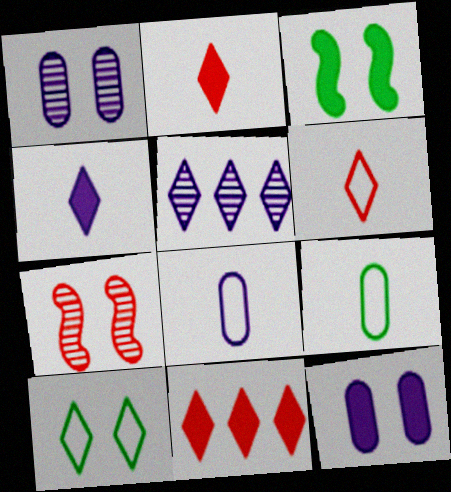[[2, 5, 10], 
[7, 10, 12]]